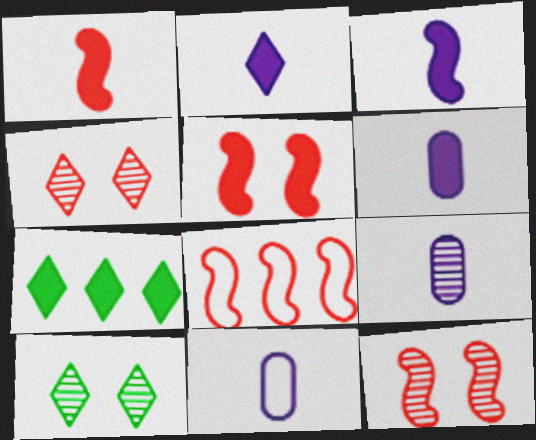[[1, 8, 12], 
[2, 3, 6], 
[5, 6, 7], 
[6, 8, 10], 
[6, 9, 11], 
[7, 11, 12]]